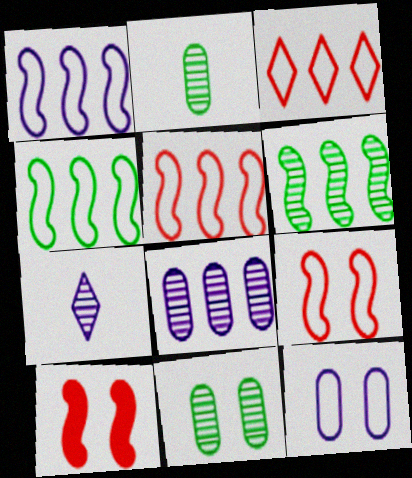[[1, 4, 5]]